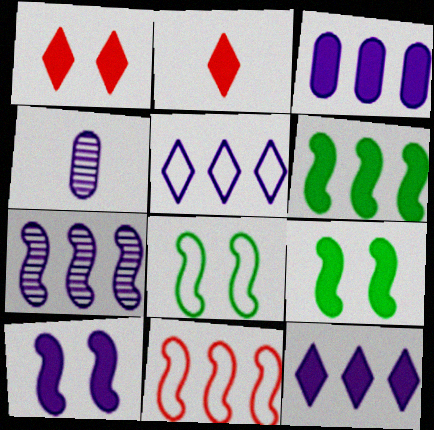[[2, 3, 9], 
[3, 5, 7], 
[4, 5, 10], 
[6, 7, 11]]